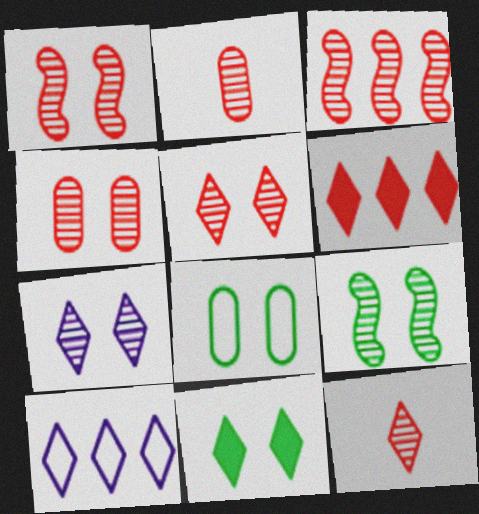[[1, 4, 5], 
[2, 3, 5], 
[3, 4, 12], 
[4, 7, 9], 
[8, 9, 11], 
[10, 11, 12]]